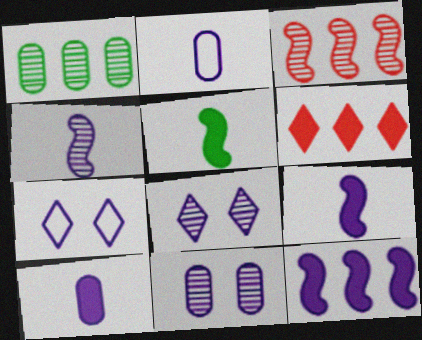[[2, 8, 12]]